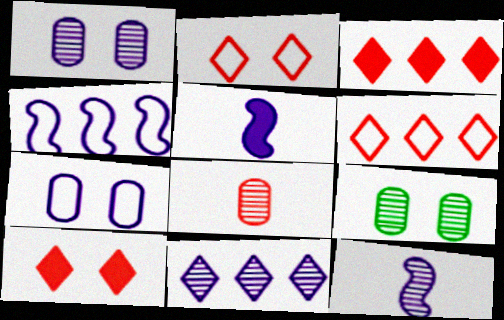[[1, 11, 12], 
[5, 6, 9], 
[5, 7, 11]]